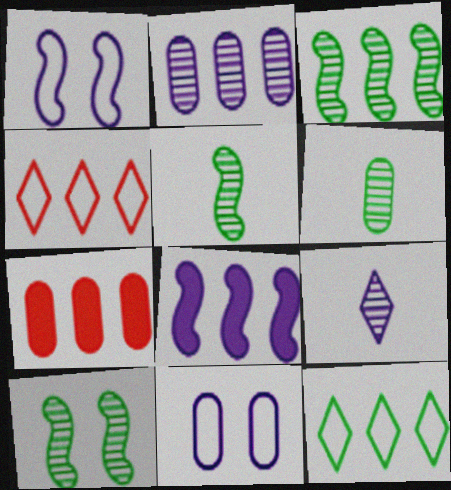[[3, 5, 10], 
[6, 7, 11], 
[8, 9, 11]]